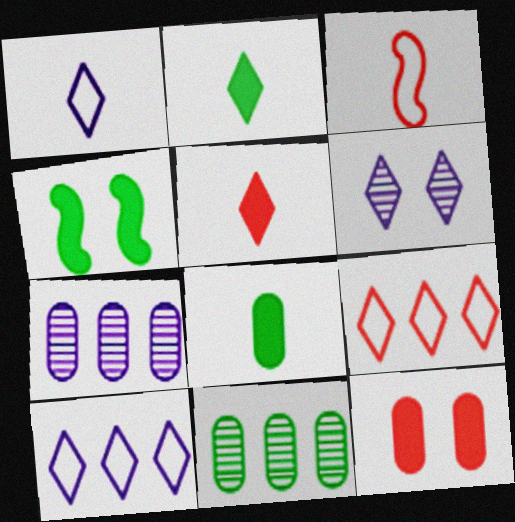[[2, 6, 9]]